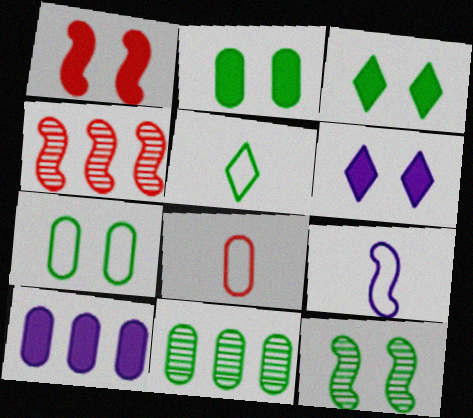[[1, 2, 6], 
[3, 7, 12], 
[5, 8, 9]]